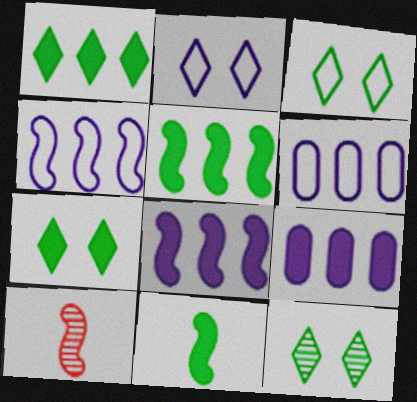[[3, 7, 12], 
[3, 9, 10], 
[6, 7, 10]]